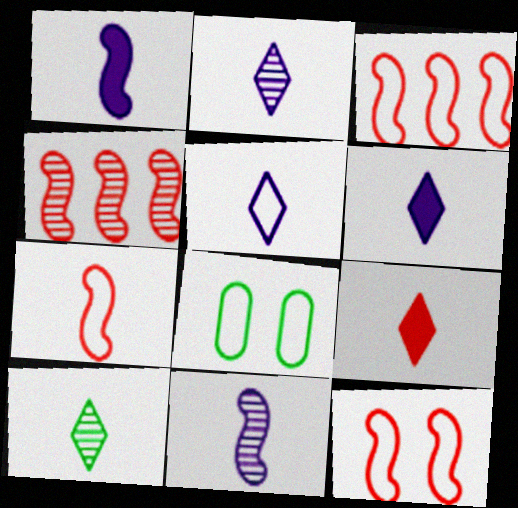[[2, 5, 6], 
[3, 5, 8], 
[3, 7, 12], 
[4, 6, 8], 
[5, 9, 10]]